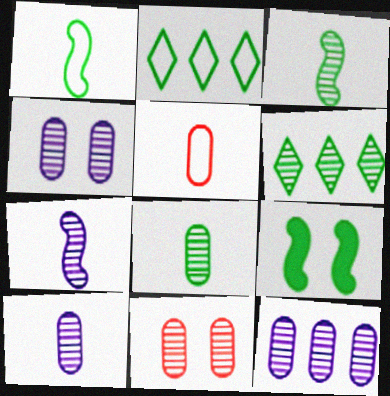[[2, 8, 9], 
[4, 10, 12], 
[6, 7, 11], 
[8, 11, 12]]